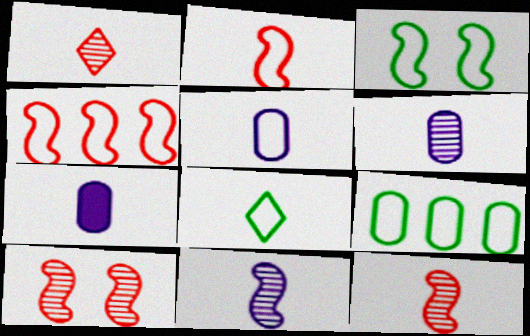[[2, 5, 8], 
[3, 8, 9], 
[5, 6, 7], 
[7, 8, 12]]